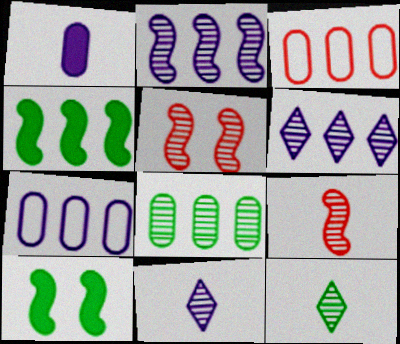[[3, 4, 6], 
[3, 10, 11], 
[5, 8, 11]]